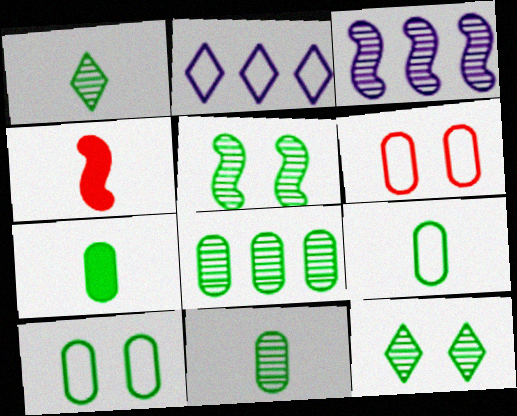[[1, 5, 8], 
[7, 8, 10], 
[7, 9, 11]]